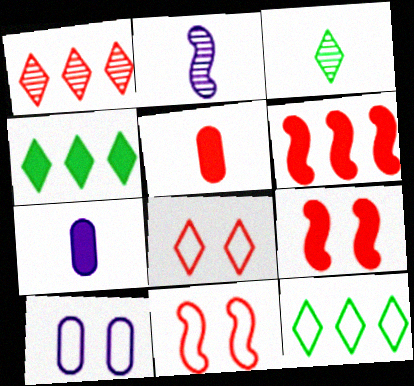[[1, 5, 11], 
[3, 6, 10], 
[4, 7, 9]]